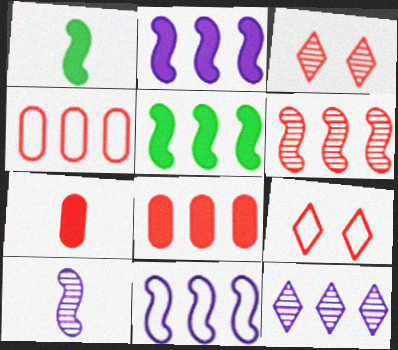[[4, 5, 12], 
[5, 6, 11], 
[6, 7, 9]]